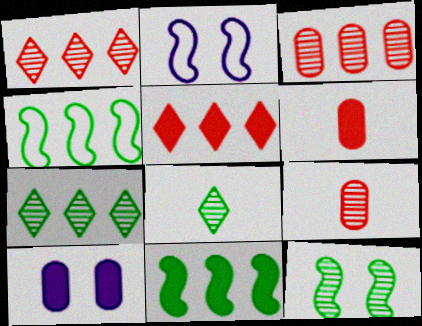[[2, 6, 7]]